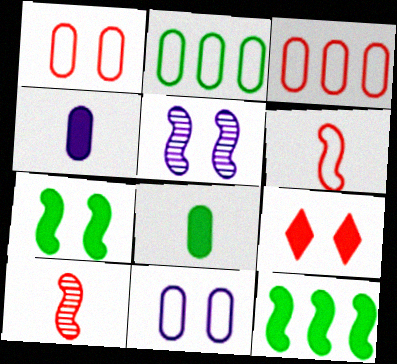[[3, 9, 10], 
[4, 9, 12], 
[5, 6, 12]]